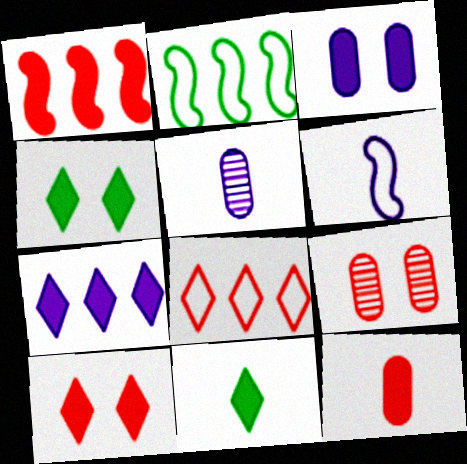[[1, 3, 11], 
[1, 10, 12], 
[2, 5, 10], 
[7, 10, 11]]